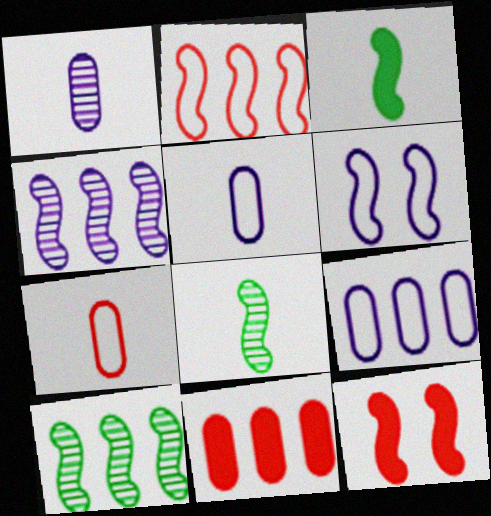[]